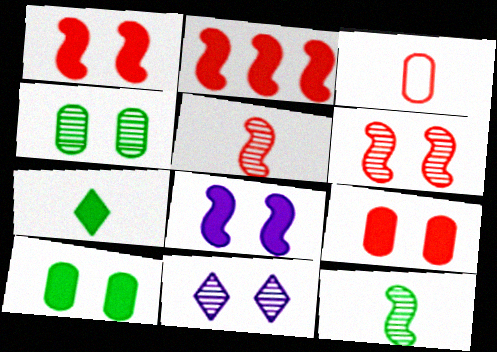[[4, 6, 11]]